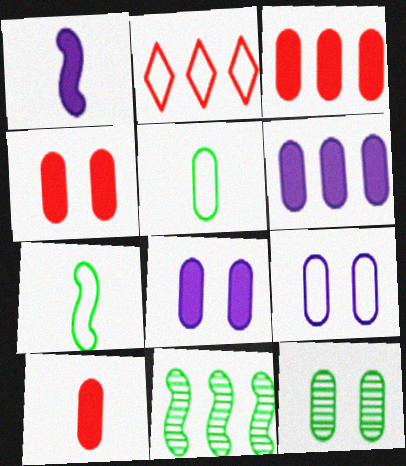[[1, 2, 12], 
[2, 6, 11], 
[2, 7, 9], 
[3, 4, 10], 
[4, 9, 12]]